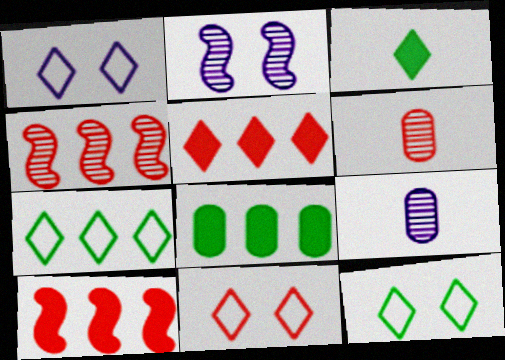[[1, 11, 12], 
[6, 10, 11], 
[9, 10, 12]]